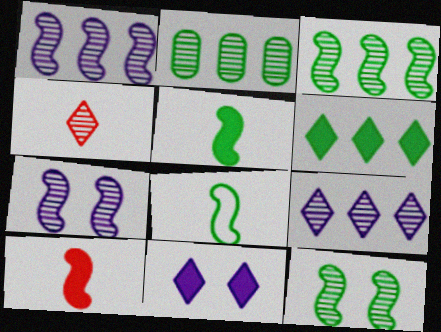[[2, 4, 7]]